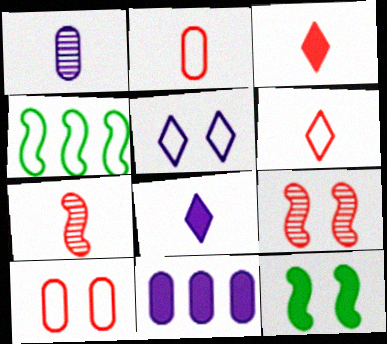[[2, 3, 7], 
[2, 4, 5], 
[3, 11, 12]]